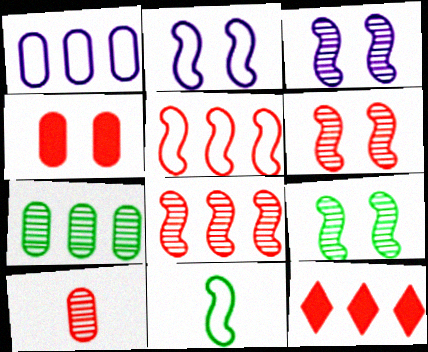[[2, 5, 11], 
[3, 6, 9]]